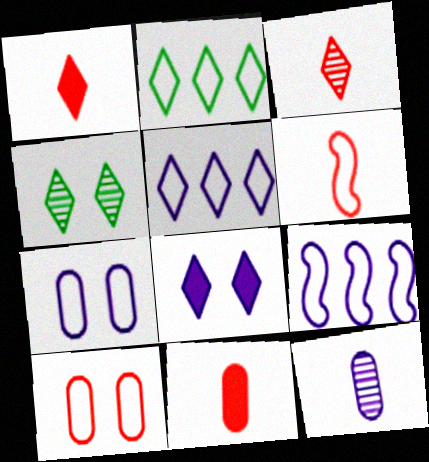[[1, 4, 5], 
[2, 3, 8], 
[2, 6, 7], 
[3, 6, 11], 
[4, 9, 11], 
[8, 9, 12]]